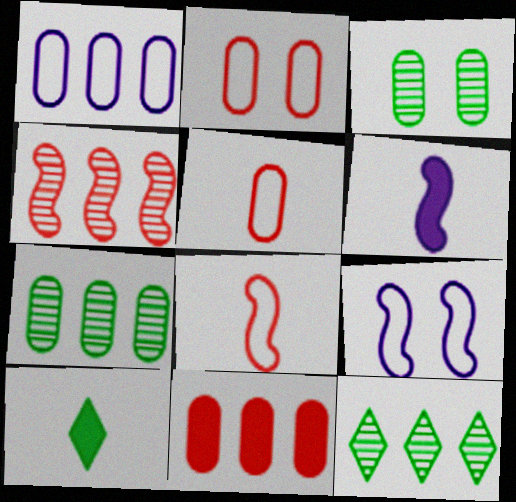[[1, 7, 11], 
[2, 6, 12]]